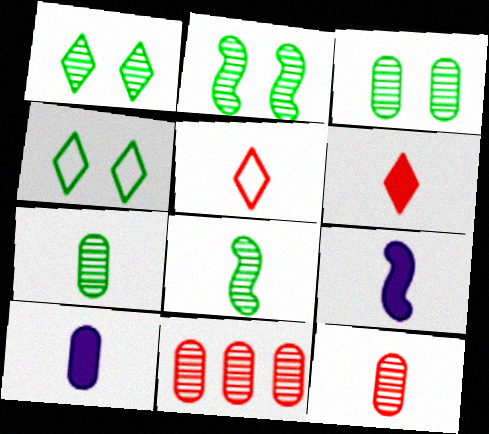[[1, 2, 3], 
[4, 9, 11], 
[5, 7, 9], 
[5, 8, 10]]